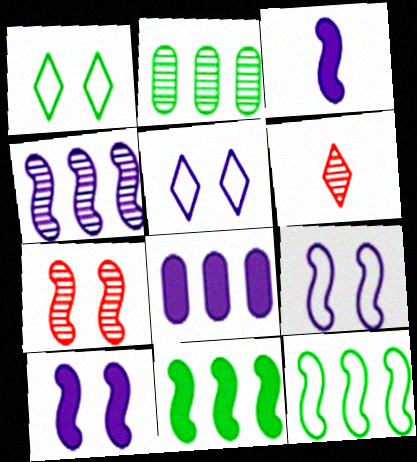[[3, 4, 9], 
[3, 7, 12]]